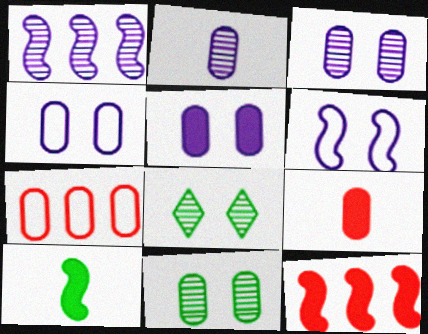[[3, 4, 5]]